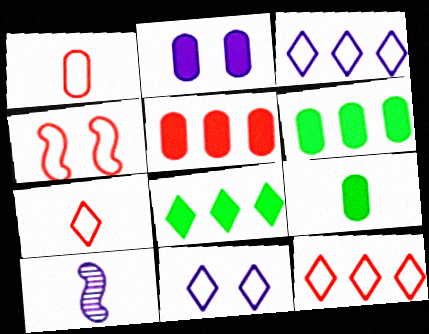[[1, 4, 12], 
[2, 3, 10], 
[2, 5, 9], 
[7, 9, 10]]